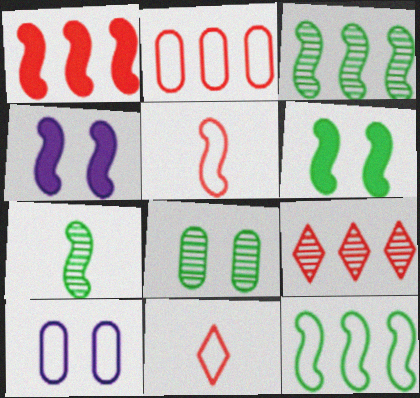[[1, 2, 9], 
[3, 4, 5], 
[6, 7, 12], 
[10, 11, 12]]